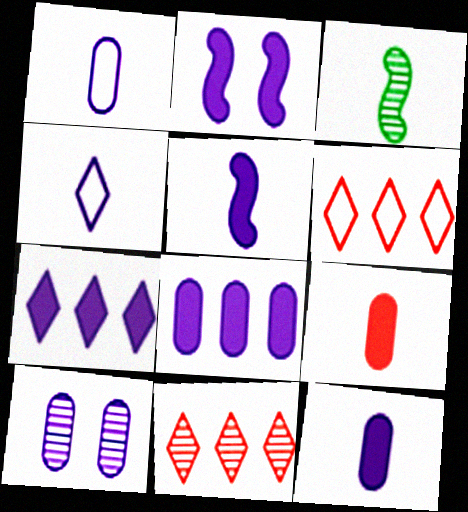[[1, 8, 10], 
[2, 7, 12], 
[3, 4, 9], 
[3, 10, 11]]